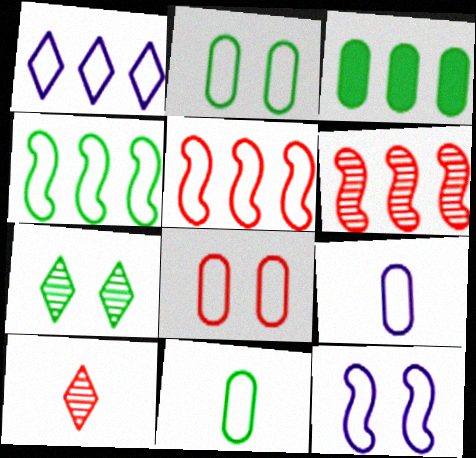[[1, 3, 6], 
[1, 9, 12], 
[3, 10, 12]]